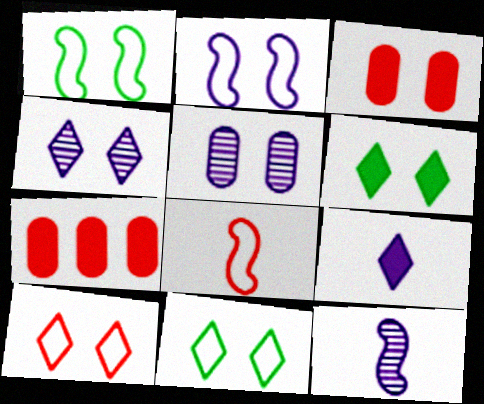[[1, 3, 4], 
[4, 6, 10], 
[7, 11, 12]]